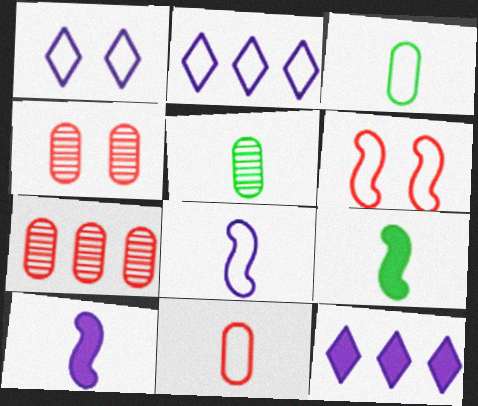[[1, 7, 9], 
[2, 3, 6], 
[2, 4, 9], 
[5, 6, 12]]